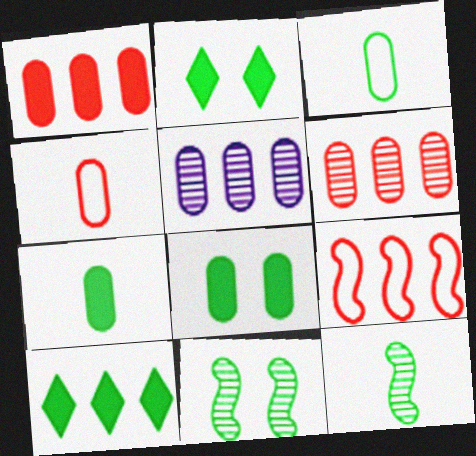[[3, 10, 11], 
[4, 5, 8], 
[5, 9, 10]]